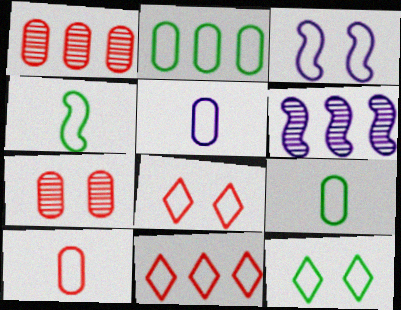[[2, 4, 12], 
[3, 9, 11], 
[5, 9, 10]]